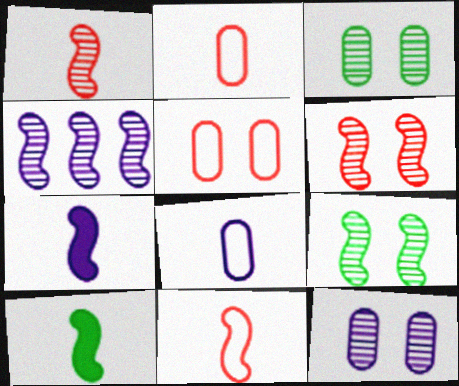[[1, 4, 9]]